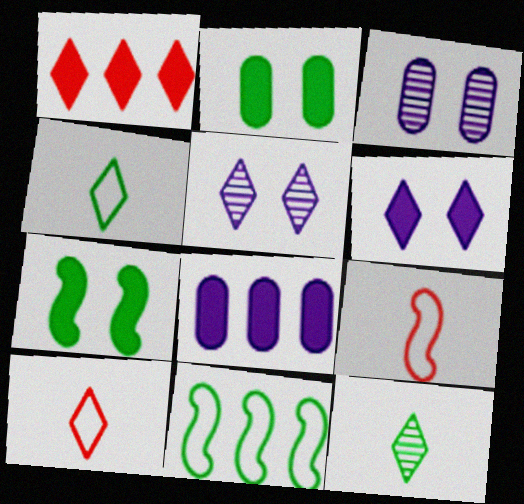[[1, 4, 5], 
[2, 11, 12]]